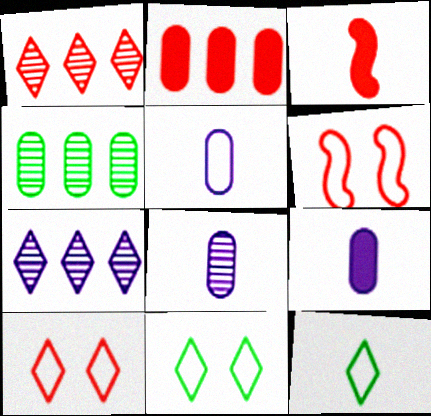[[3, 8, 12], 
[5, 8, 9]]